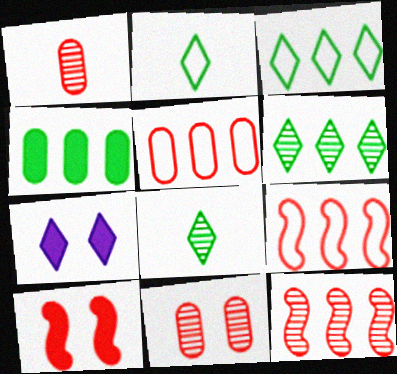[]